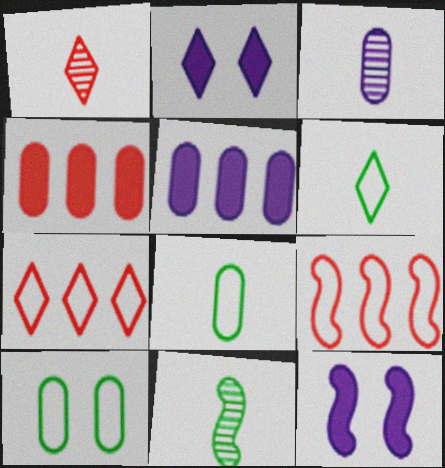[[1, 3, 11], 
[3, 4, 10], 
[9, 11, 12]]